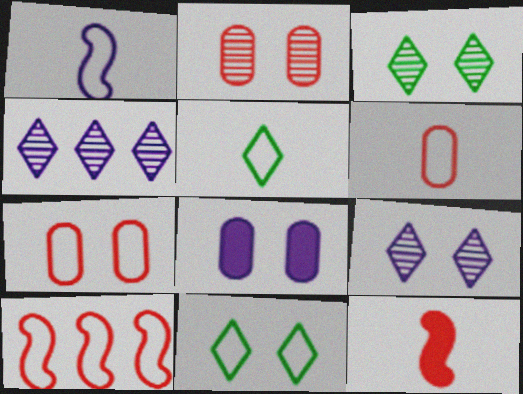[[1, 4, 8], 
[1, 5, 6]]